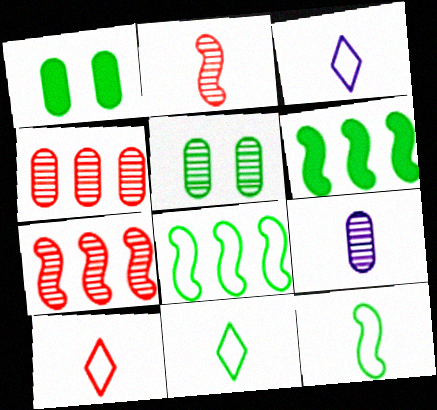[[1, 3, 7], 
[3, 10, 11], 
[4, 5, 9], 
[5, 6, 11]]